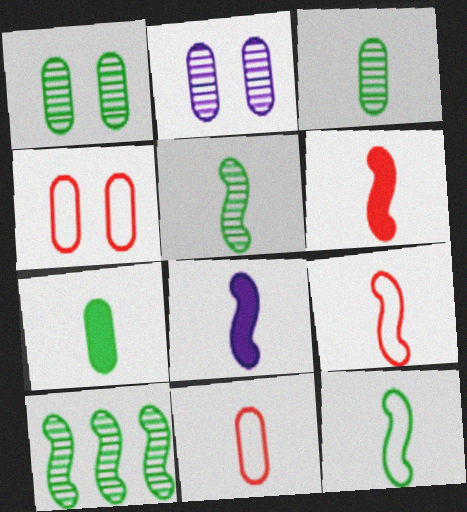[[5, 8, 9]]